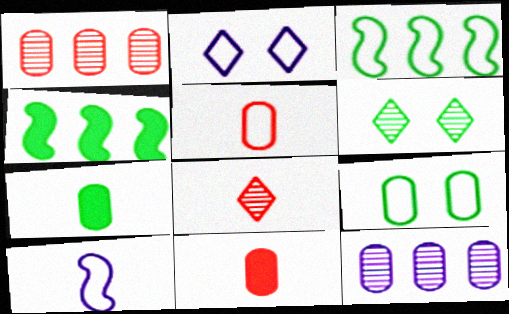[[2, 3, 5], 
[3, 6, 7], 
[7, 8, 10], 
[9, 11, 12]]